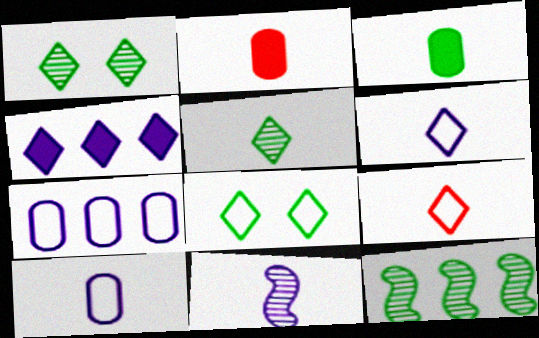[[1, 4, 9], 
[3, 8, 12], 
[3, 9, 11]]